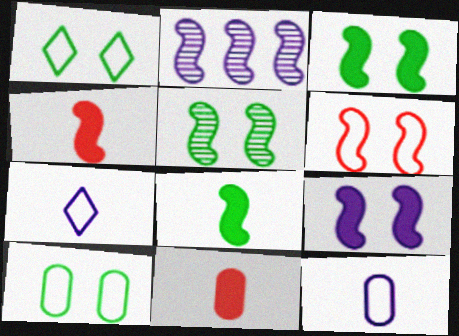[[1, 2, 11], 
[2, 6, 8], 
[5, 6, 9]]